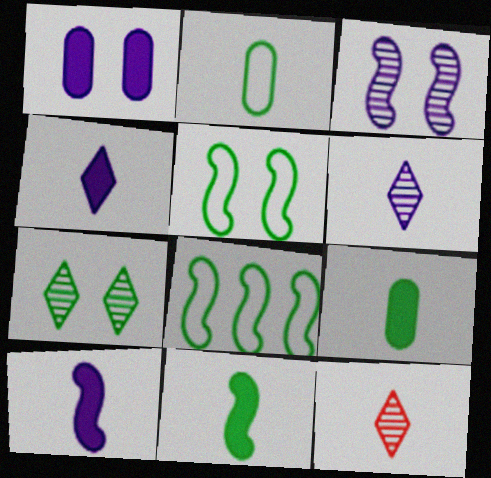[[1, 8, 12], 
[2, 10, 12], 
[7, 8, 9]]